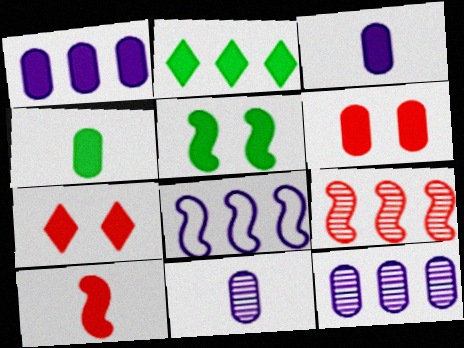[[1, 4, 6], 
[2, 4, 5]]